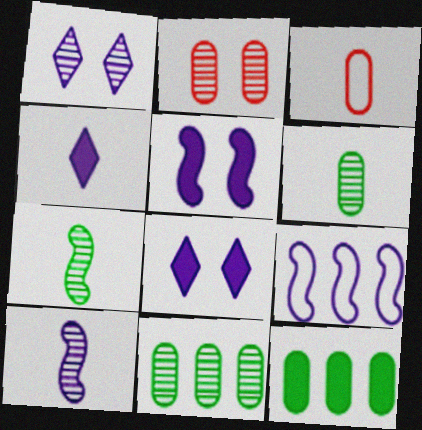[[3, 4, 7], 
[5, 9, 10]]